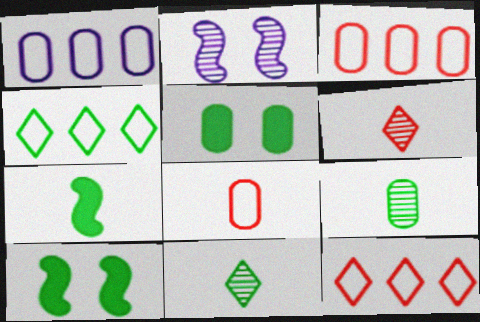[[1, 6, 10], 
[4, 9, 10]]